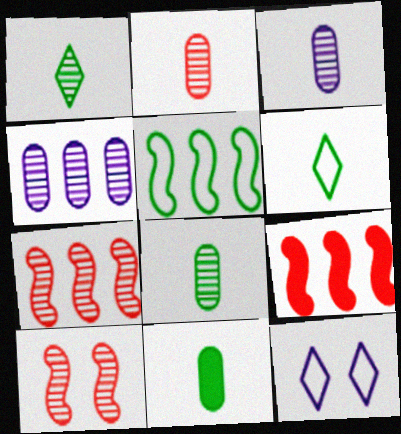[[1, 4, 10], 
[2, 3, 8], 
[7, 11, 12], 
[8, 9, 12]]